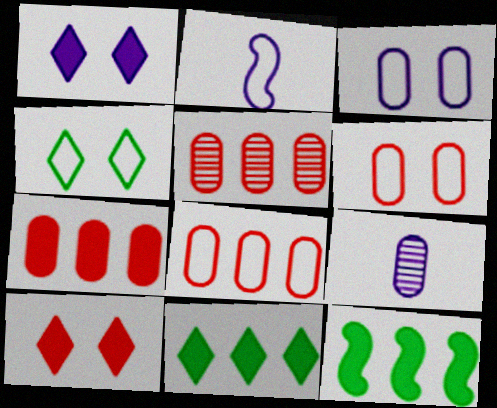[[2, 4, 8], 
[5, 7, 8]]